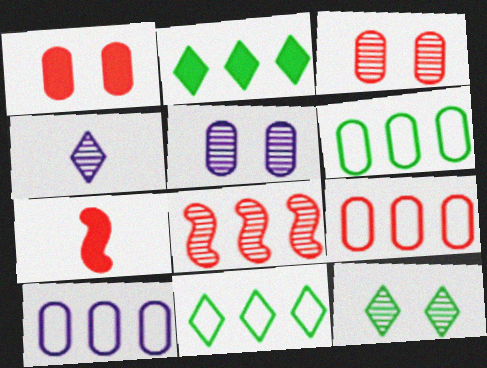[[2, 8, 10], 
[5, 7, 11], 
[6, 9, 10], 
[7, 10, 12]]